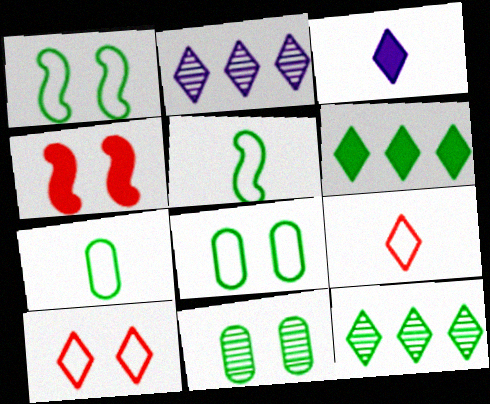[[2, 4, 7], 
[3, 10, 12], 
[5, 6, 11]]